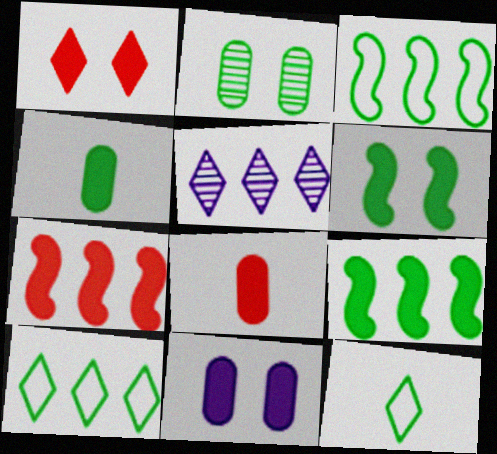[[1, 5, 12], 
[1, 6, 11], 
[1, 7, 8], 
[2, 9, 12]]